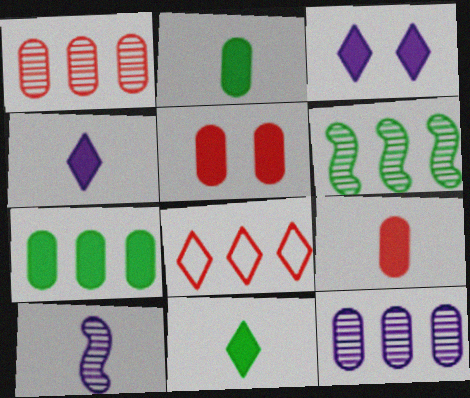[]